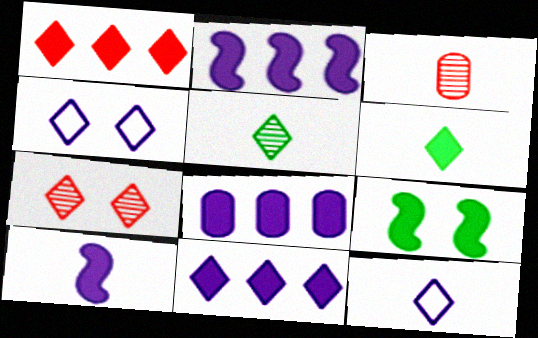[[1, 4, 5], 
[2, 8, 11]]